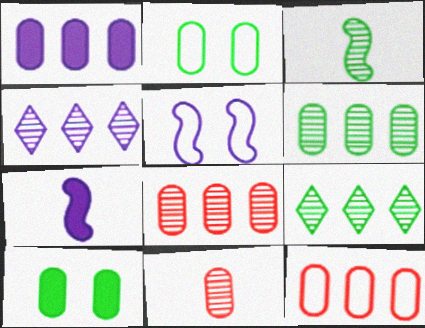[[1, 2, 11], 
[1, 6, 12]]